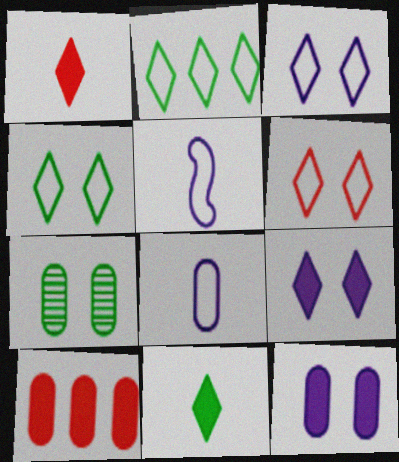[[3, 4, 6], 
[7, 8, 10]]